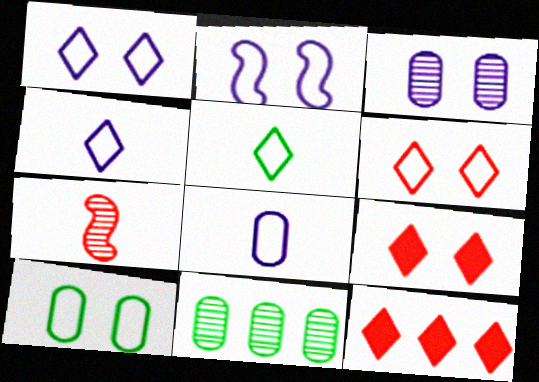[[2, 6, 10]]